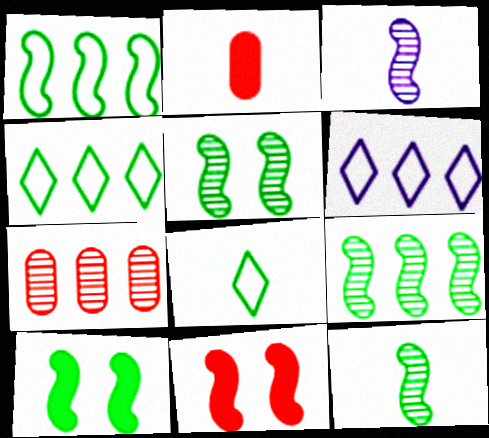[[1, 3, 11], 
[1, 10, 12], 
[2, 3, 8], 
[2, 5, 6], 
[5, 9, 12]]